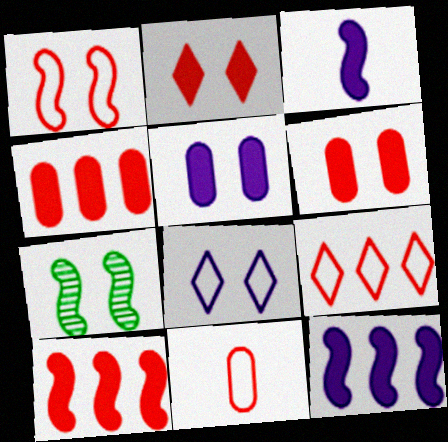[[1, 9, 11], 
[6, 7, 8]]